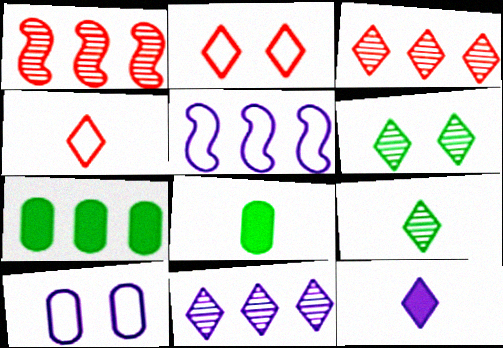[[3, 5, 7], 
[4, 9, 12]]